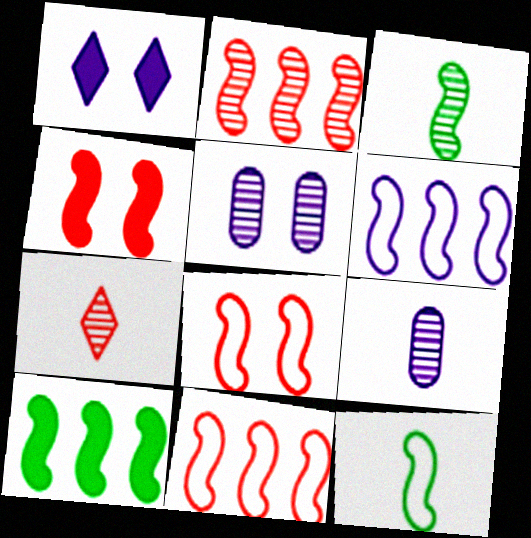[[1, 6, 9], 
[2, 6, 10], 
[3, 4, 6], 
[3, 7, 9], 
[6, 8, 12]]